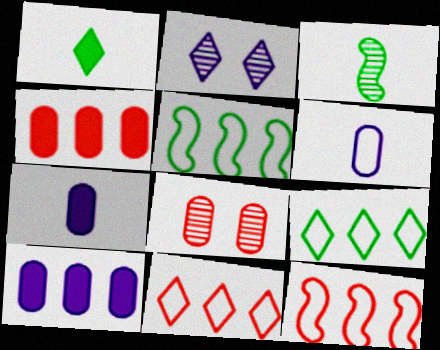[[1, 2, 11]]